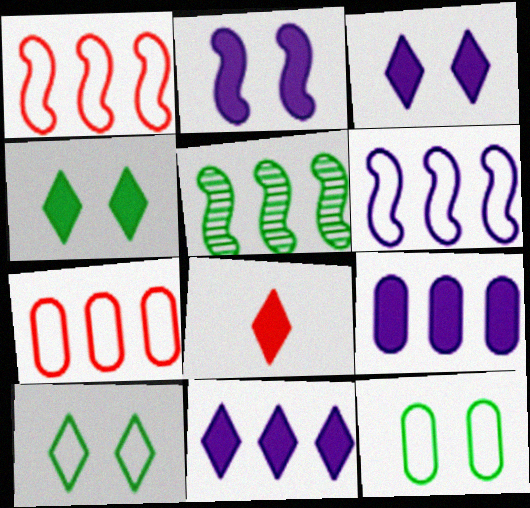[[4, 8, 11], 
[5, 7, 11]]